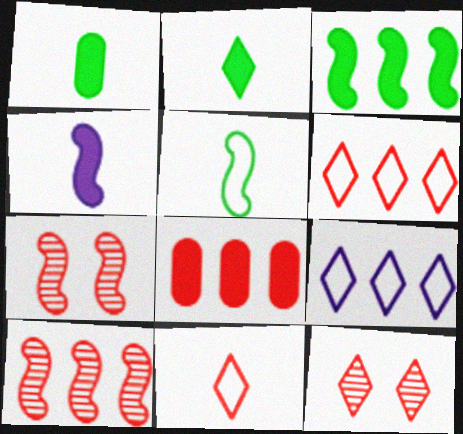[[1, 7, 9], 
[2, 9, 12], 
[6, 8, 10], 
[7, 8, 11]]